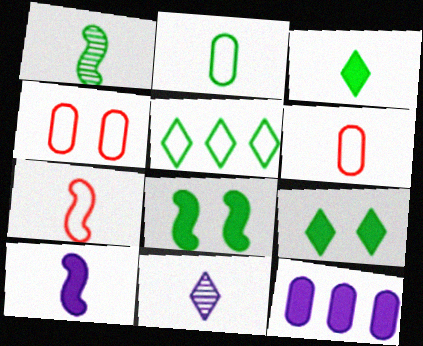[[1, 2, 3], 
[1, 7, 10]]